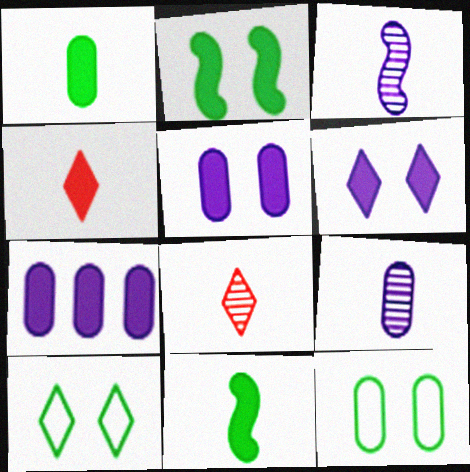[[2, 4, 7]]